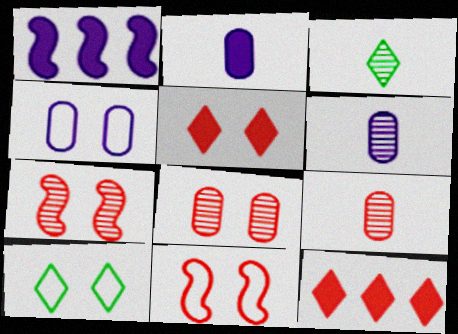[[1, 9, 10], 
[4, 10, 11], 
[5, 8, 11], 
[9, 11, 12]]